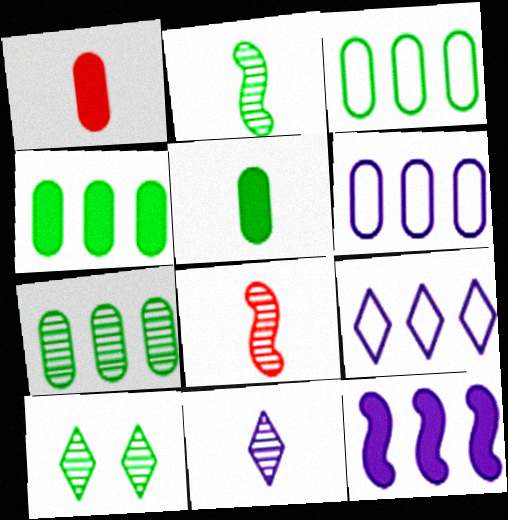[[2, 7, 10], 
[3, 4, 7]]